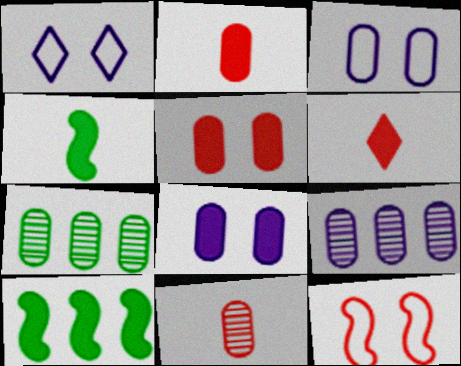[[1, 10, 11], 
[2, 3, 7], 
[6, 8, 10]]